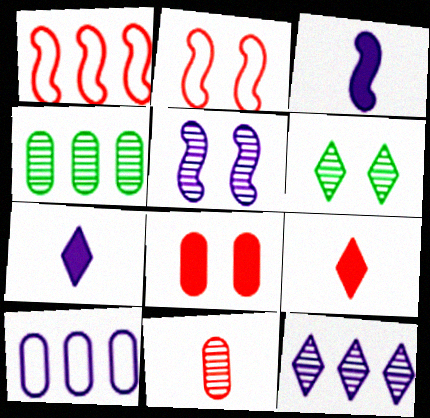[[2, 4, 7], 
[5, 7, 10]]